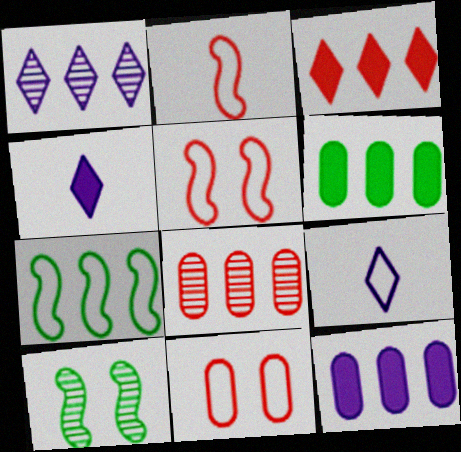[[7, 9, 11]]